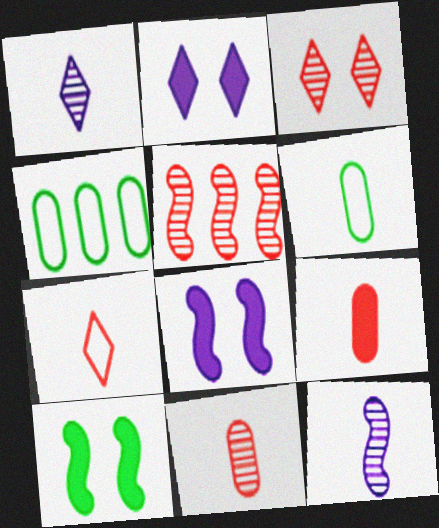[[2, 5, 6], 
[3, 5, 11]]